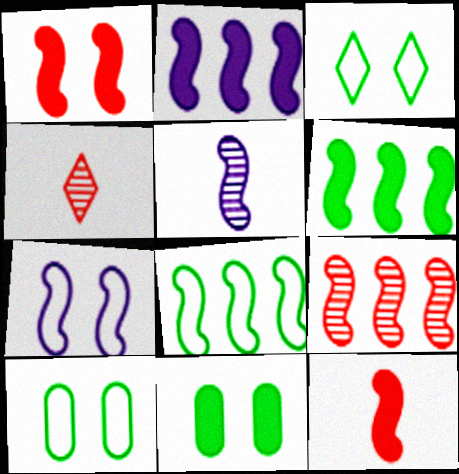[[1, 5, 8], 
[2, 4, 10], 
[2, 5, 7], 
[2, 8, 9]]